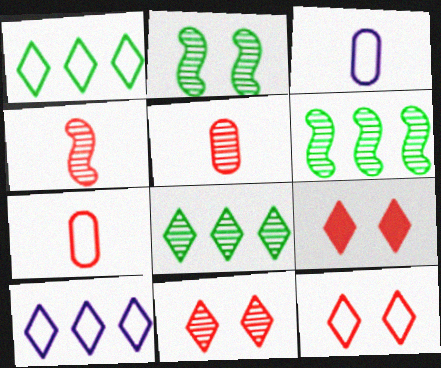[[3, 6, 9], 
[9, 11, 12]]